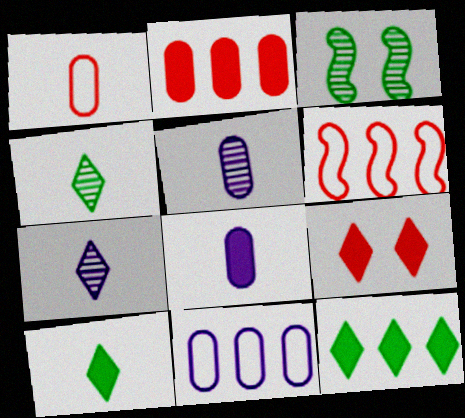[]